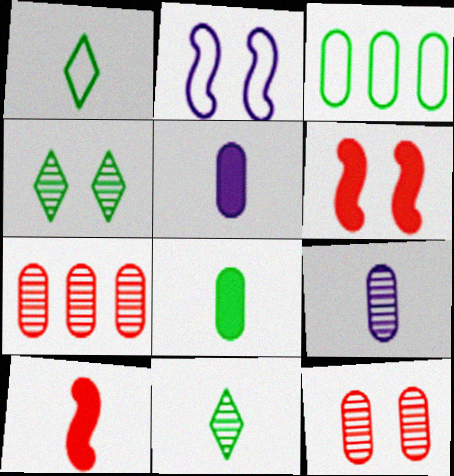[[1, 9, 10], 
[3, 5, 12]]